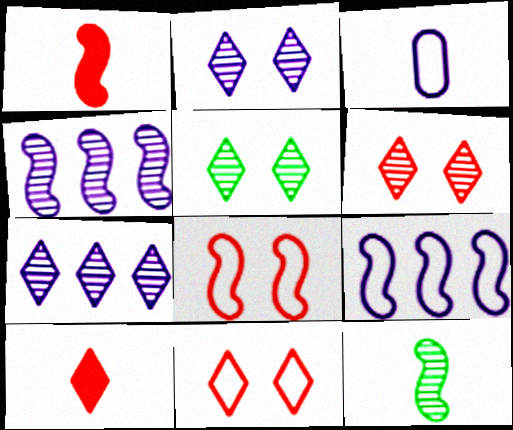[[2, 5, 6], 
[3, 10, 12]]